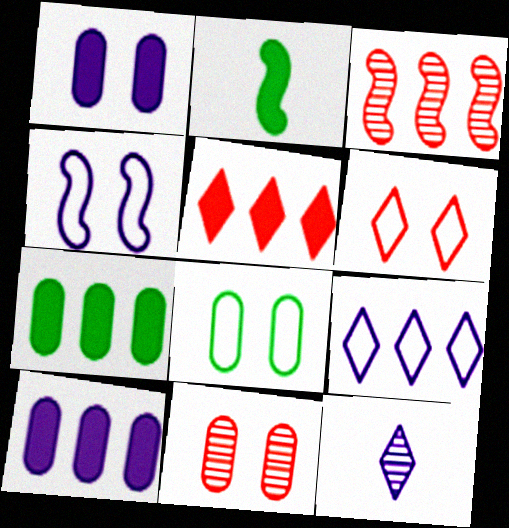[[1, 2, 5], 
[1, 8, 11], 
[2, 3, 4], 
[2, 9, 11], 
[3, 7, 9], 
[4, 6, 8], 
[4, 10, 12]]